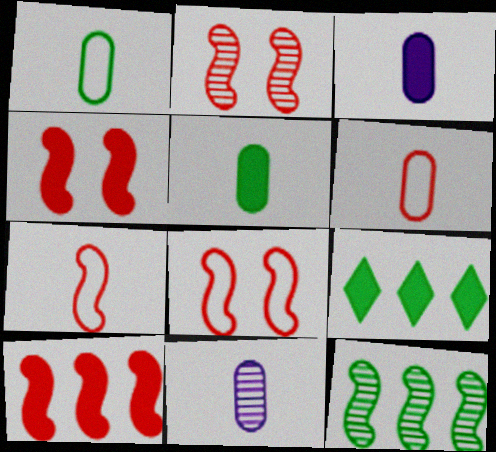[[2, 4, 8], 
[2, 7, 10], 
[3, 4, 9], 
[5, 6, 11], 
[8, 9, 11]]